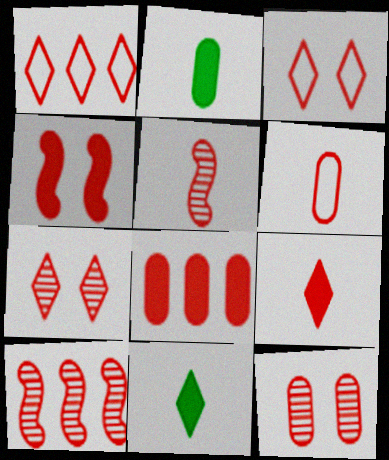[[1, 7, 9], 
[1, 8, 10], 
[3, 4, 12], 
[3, 5, 8], 
[4, 8, 9], 
[5, 6, 9], 
[6, 8, 12]]